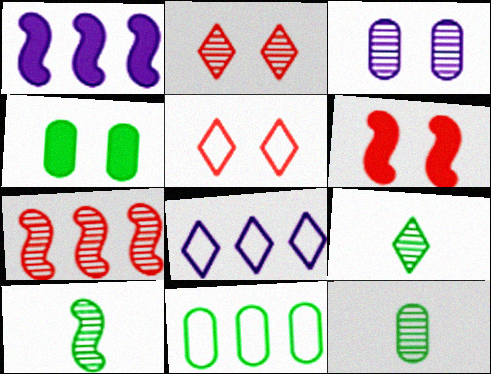[[1, 5, 12], 
[3, 7, 9], 
[4, 11, 12], 
[6, 8, 12], 
[9, 10, 12]]